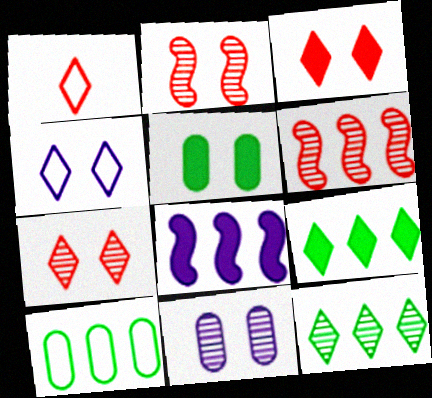[[2, 4, 5]]